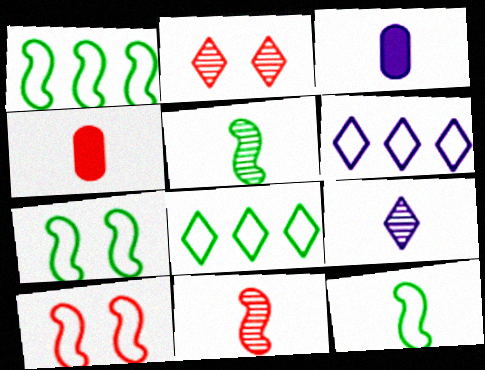[[1, 2, 3], 
[1, 7, 12], 
[4, 9, 12]]